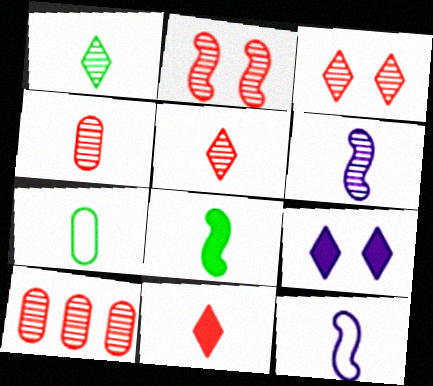[[1, 4, 6], 
[1, 7, 8], 
[2, 5, 10], 
[6, 7, 11]]